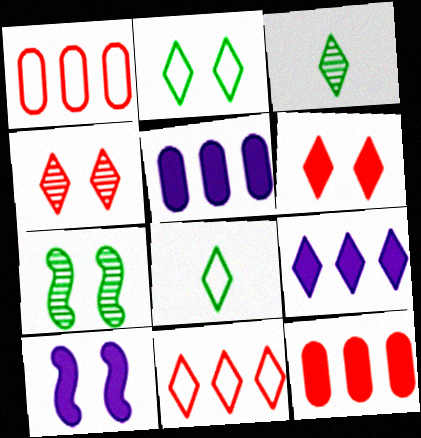[[1, 3, 10], 
[4, 8, 9]]